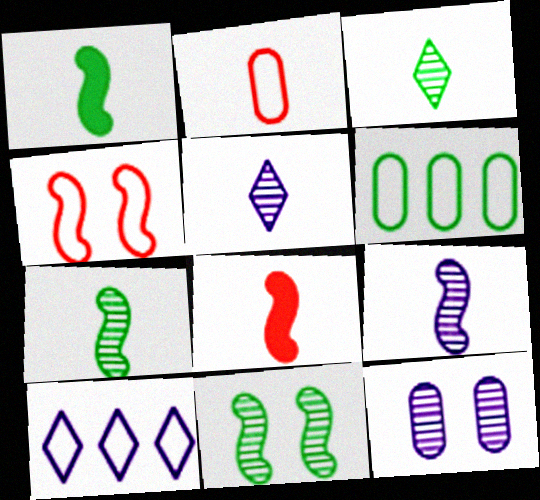[[1, 2, 5]]